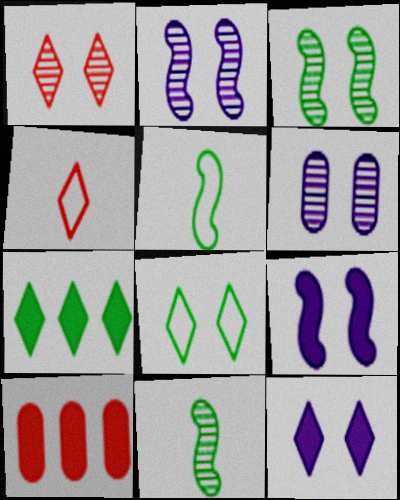[[1, 3, 6], 
[1, 8, 12]]